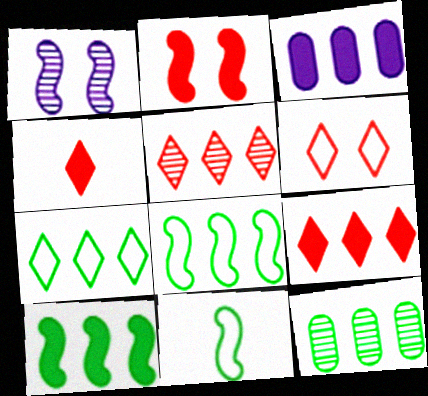[[3, 5, 8], 
[3, 9, 10], 
[4, 5, 6], 
[7, 10, 12]]